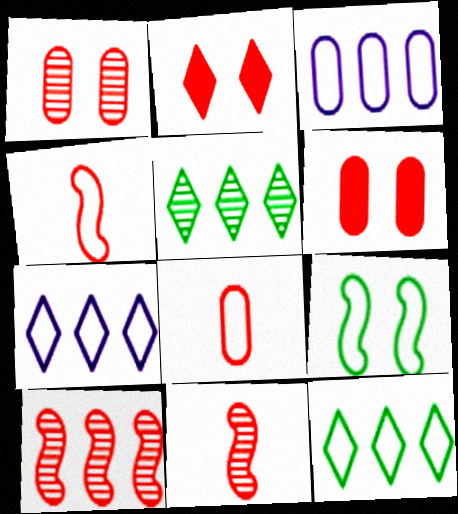[[2, 8, 10], 
[7, 8, 9]]